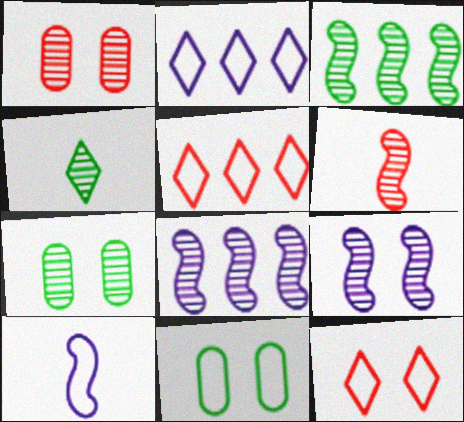[[1, 4, 8], 
[3, 4, 7], 
[3, 6, 9], 
[5, 10, 11]]